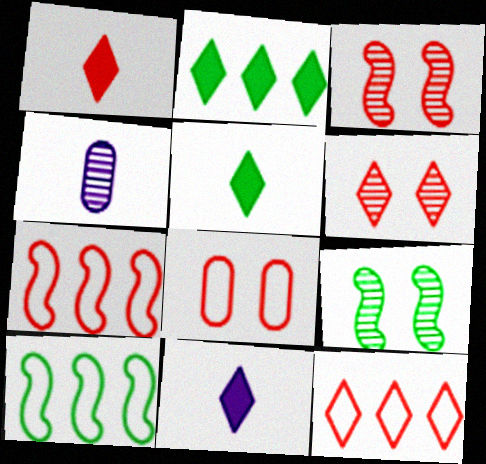[[1, 5, 11], 
[1, 6, 12]]